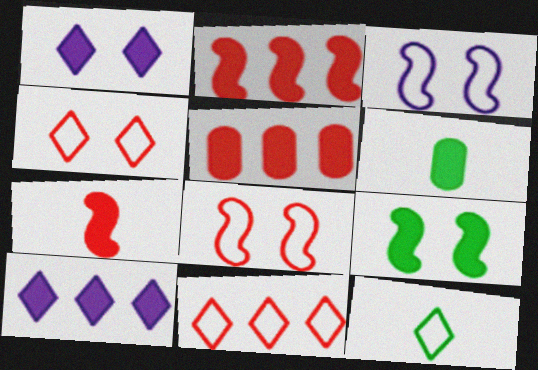[[1, 2, 6]]